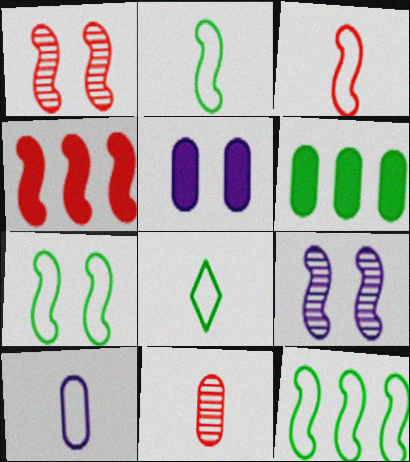[[1, 3, 4], 
[2, 4, 9], 
[2, 7, 12], 
[3, 8, 10]]